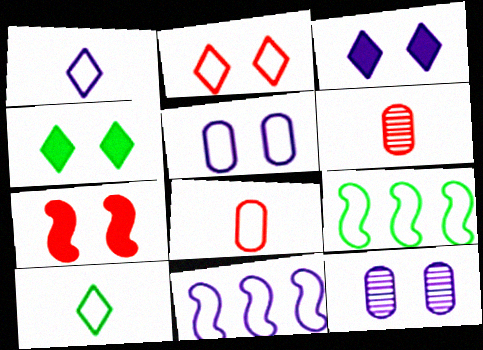[[1, 5, 11], 
[3, 6, 9], 
[4, 6, 11]]